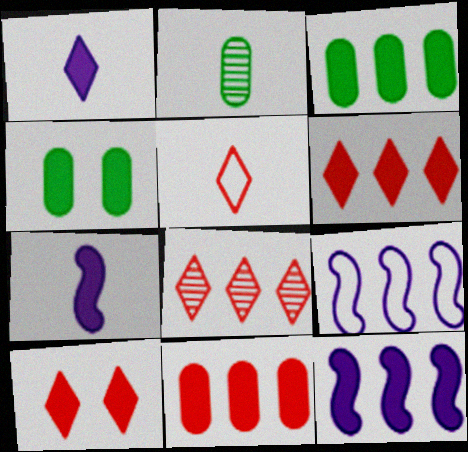[[2, 5, 7], 
[2, 9, 10], 
[3, 6, 12], 
[3, 7, 10], 
[3, 8, 9], 
[4, 6, 7], 
[5, 8, 10]]